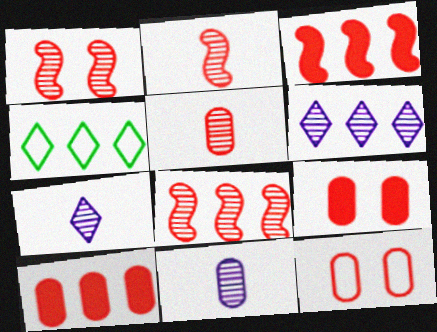[[1, 2, 8], 
[5, 10, 12]]